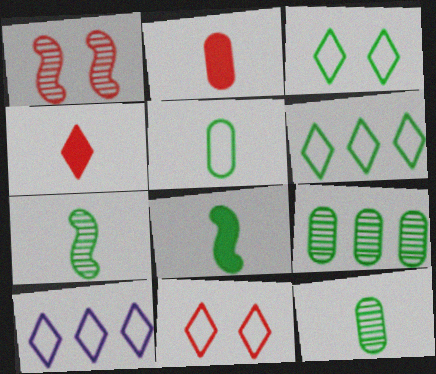[[3, 8, 9]]